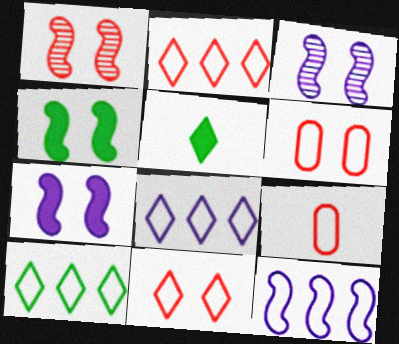[[2, 8, 10]]